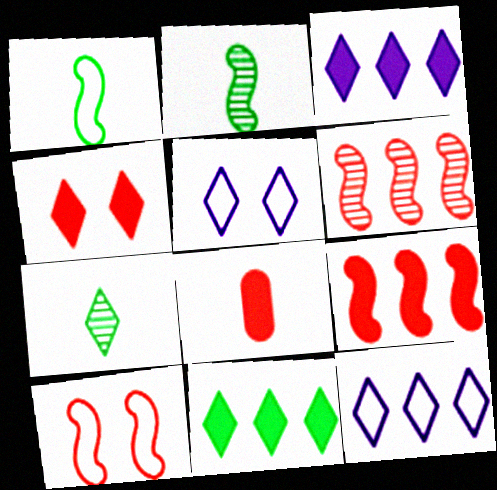[[4, 7, 12], 
[4, 8, 9]]